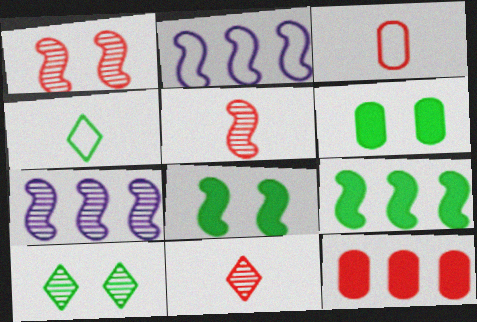[[2, 5, 8], 
[2, 6, 11]]